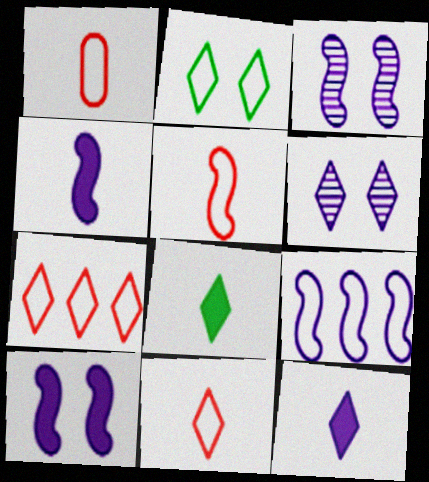[[1, 2, 9], 
[1, 5, 11], 
[3, 4, 9], 
[6, 7, 8]]